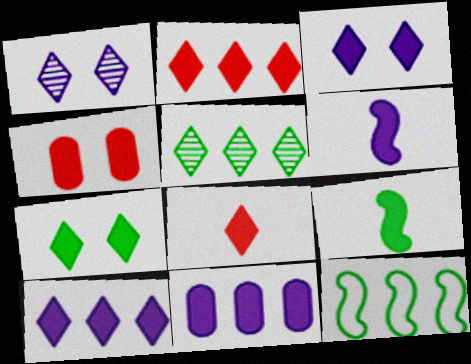[[3, 6, 11], 
[4, 9, 10], 
[7, 8, 10]]